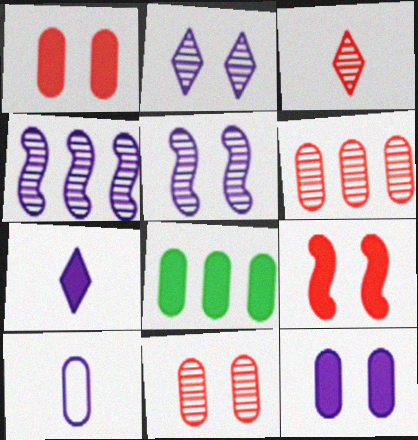[[7, 8, 9], 
[8, 10, 11]]